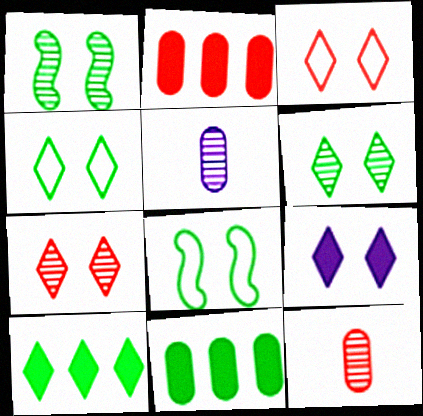[[3, 6, 9], 
[4, 7, 9]]